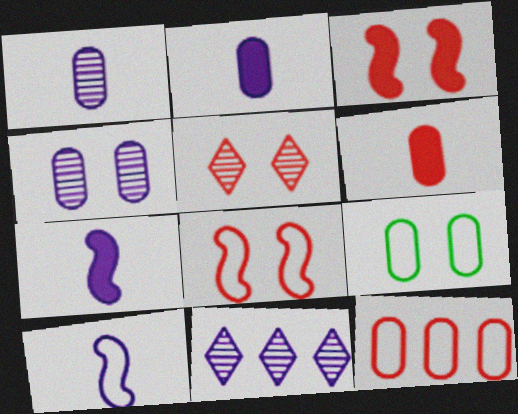[]